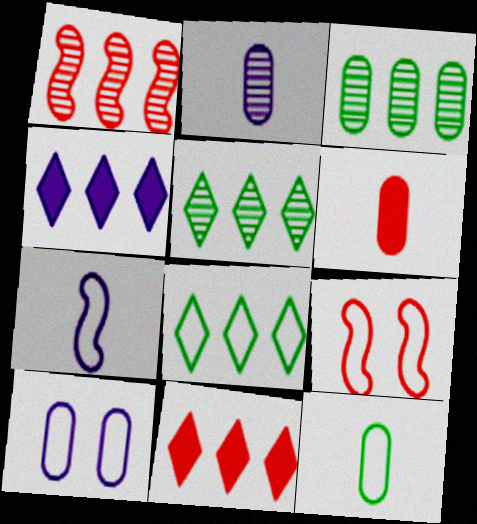[[2, 6, 12], 
[3, 6, 10]]